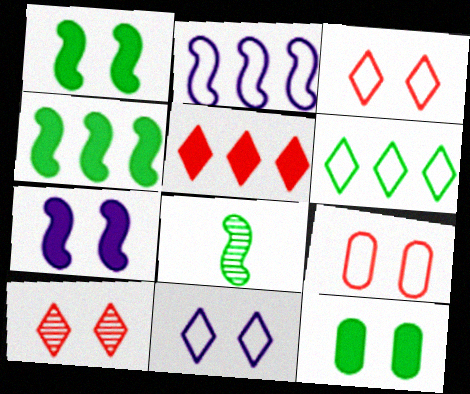[[6, 8, 12]]